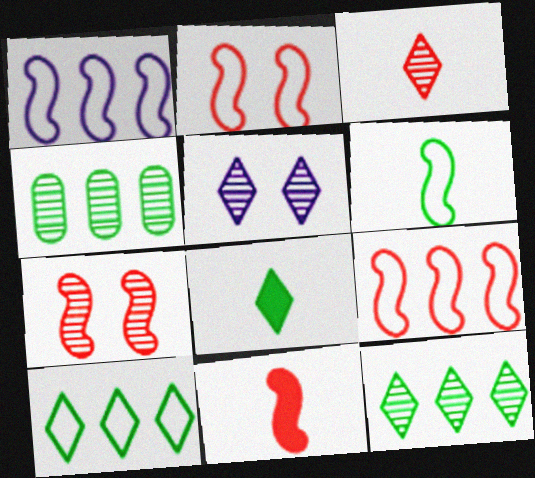[[1, 2, 6], 
[3, 5, 12], 
[7, 9, 11]]